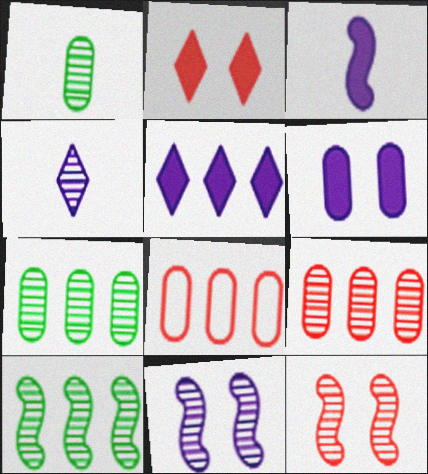[[1, 6, 8], 
[3, 5, 6], 
[4, 7, 12], 
[5, 8, 10]]